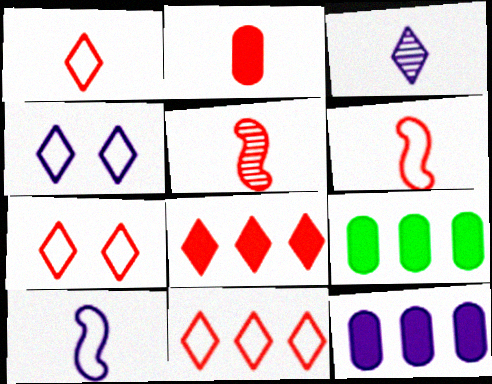[[1, 2, 5], 
[1, 7, 11], 
[4, 5, 9]]